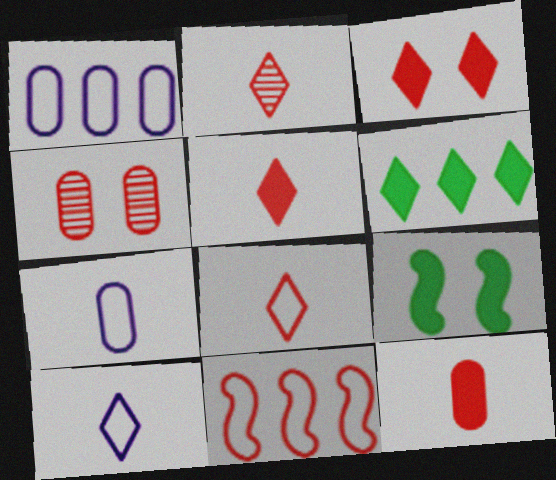[[1, 2, 9], 
[2, 5, 8], 
[4, 5, 11]]